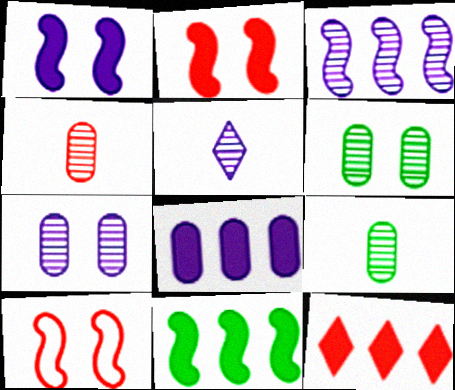[[3, 5, 7], 
[4, 10, 12], 
[8, 11, 12]]